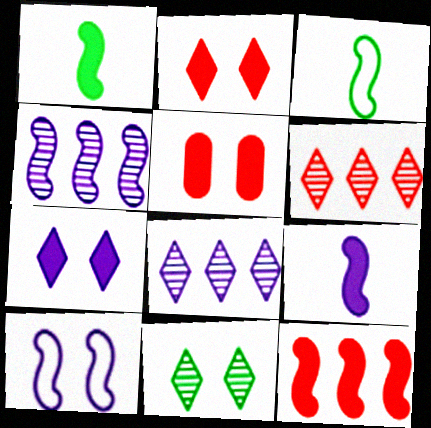[[3, 5, 8], 
[4, 9, 10], 
[5, 10, 11]]